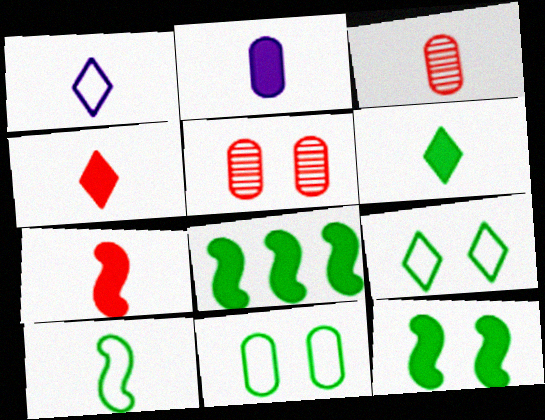[[1, 5, 8], 
[2, 6, 7]]